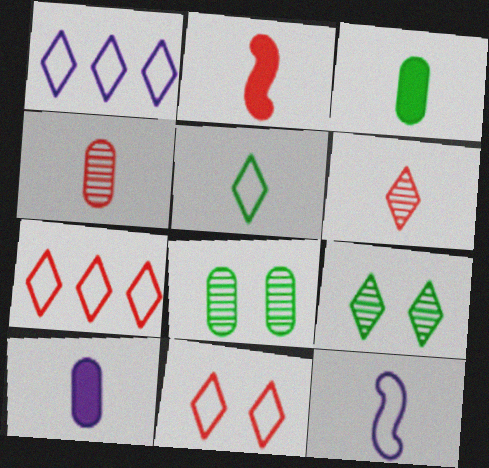[[1, 2, 8], 
[1, 5, 11], 
[3, 6, 12]]